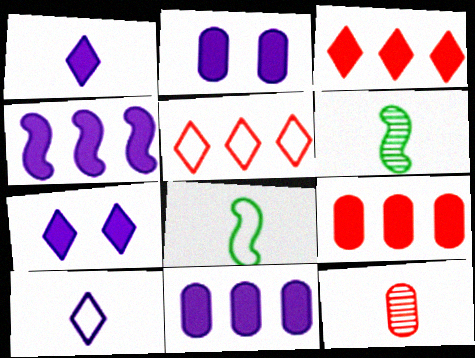[[1, 2, 4], 
[1, 8, 12], 
[2, 5, 6]]